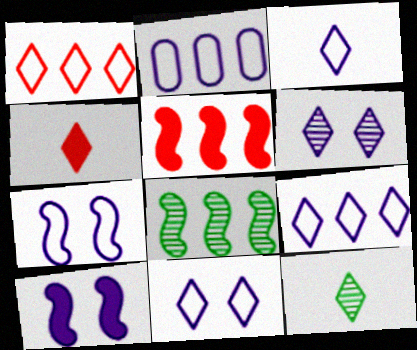[[2, 3, 7], 
[3, 4, 12], 
[3, 9, 11]]